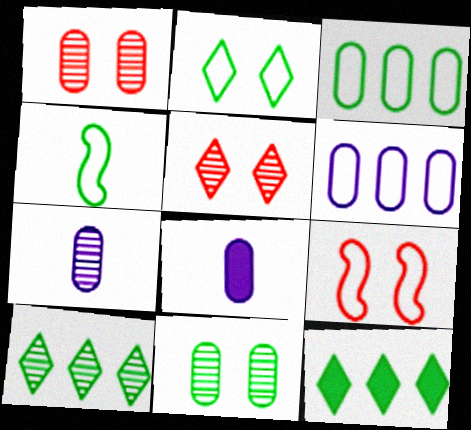[[1, 3, 8], 
[2, 3, 4], 
[4, 11, 12], 
[7, 9, 12], 
[8, 9, 10]]